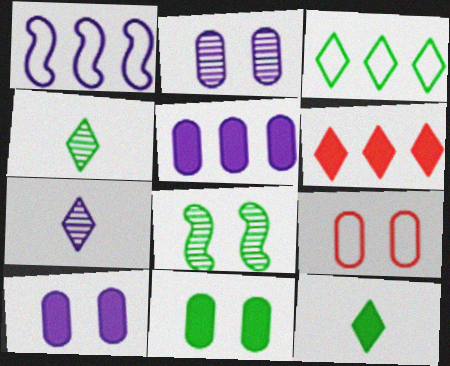[[1, 7, 10], 
[2, 9, 11]]